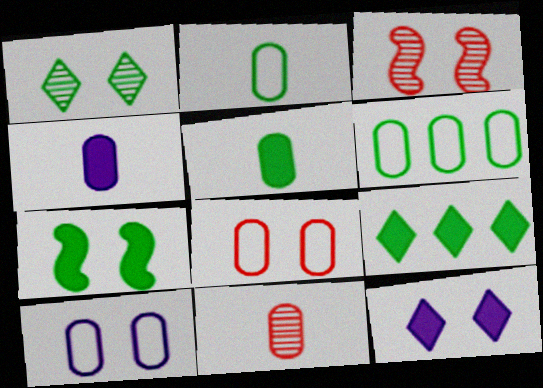[[2, 4, 11], 
[5, 7, 9]]